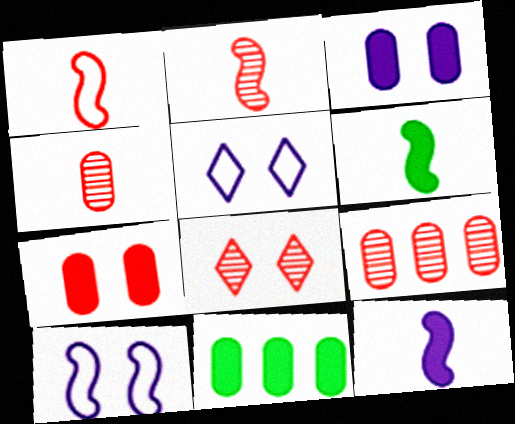[[2, 5, 11], 
[2, 8, 9], 
[5, 6, 9]]